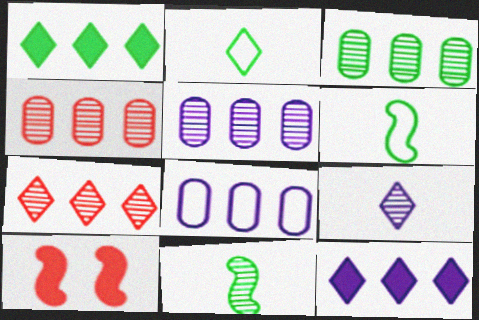[[2, 5, 10], 
[3, 4, 5]]